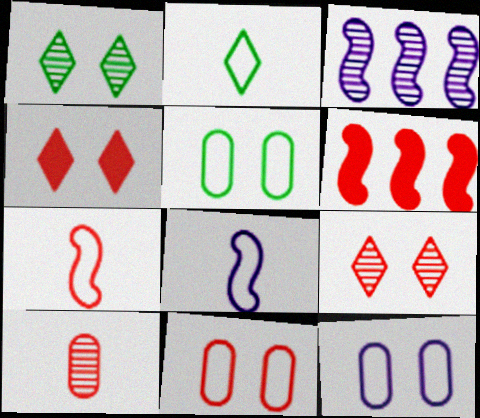[[1, 3, 10], 
[5, 11, 12]]